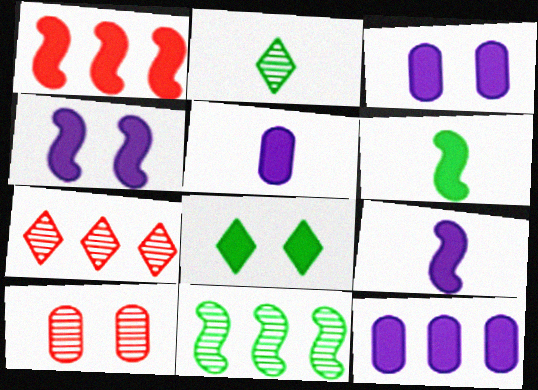[[1, 4, 6], 
[1, 5, 8], 
[3, 5, 12]]